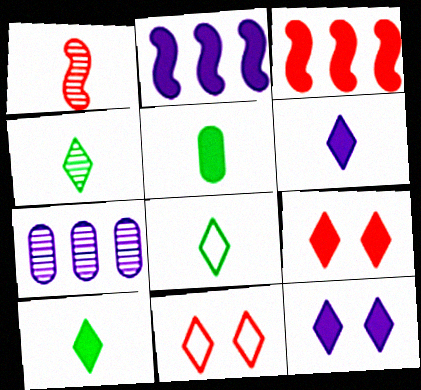[[2, 5, 9], 
[3, 5, 12], 
[4, 8, 10]]